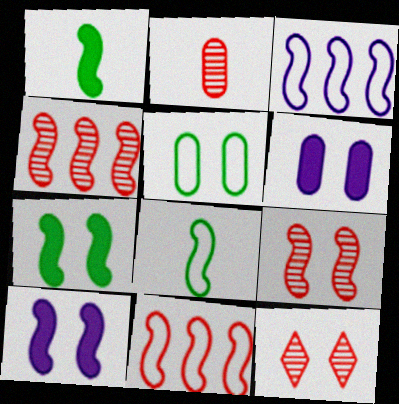[[1, 3, 9], 
[2, 4, 12], 
[4, 8, 10], 
[5, 10, 12]]